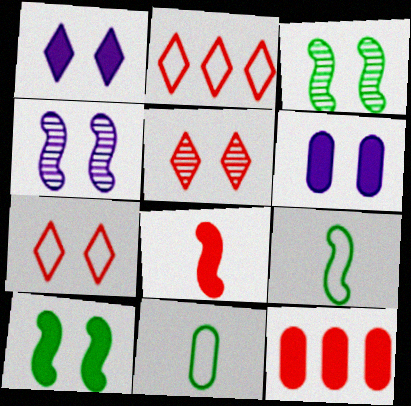[[3, 6, 7]]